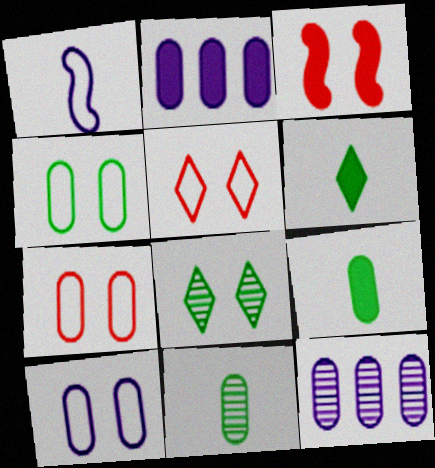[[2, 3, 6], 
[2, 7, 11], 
[3, 8, 10], 
[4, 7, 10], 
[7, 9, 12]]